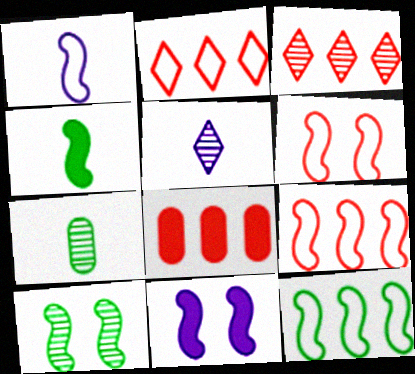[[1, 6, 12], 
[2, 7, 11], 
[3, 8, 9], 
[4, 10, 12], 
[6, 10, 11]]